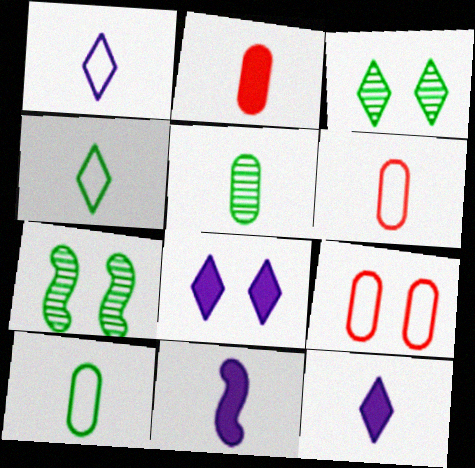[[7, 8, 9]]